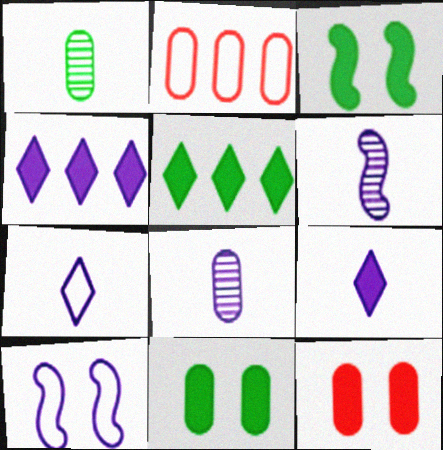[[2, 8, 11], 
[4, 8, 10]]